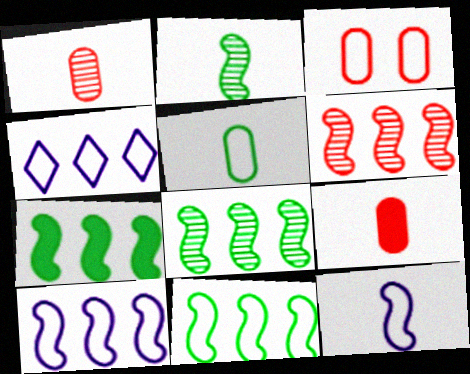[[6, 7, 10], 
[7, 8, 11]]